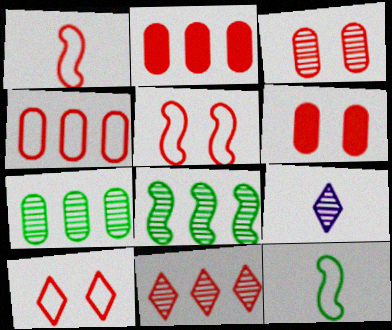[[1, 4, 10], 
[1, 6, 11], 
[3, 8, 9]]